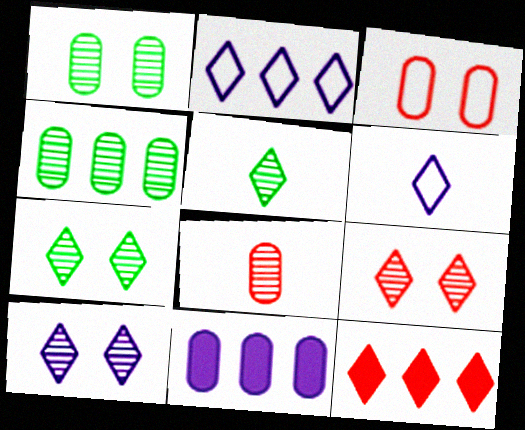[[6, 7, 12], 
[7, 9, 10]]